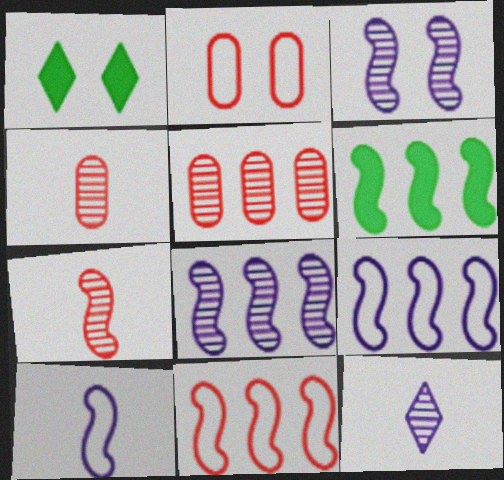[[1, 2, 3], 
[1, 4, 9], 
[1, 5, 10], 
[2, 6, 12], 
[6, 8, 11]]